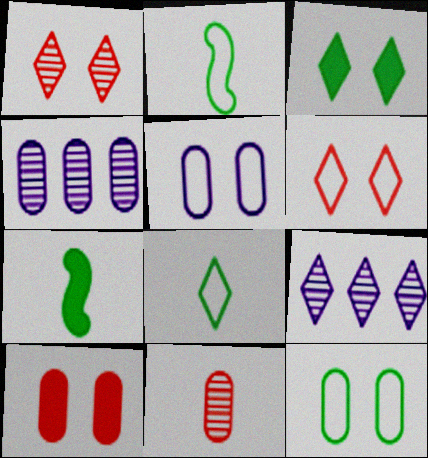[[2, 9, 10], 
[4, 6, 7]]